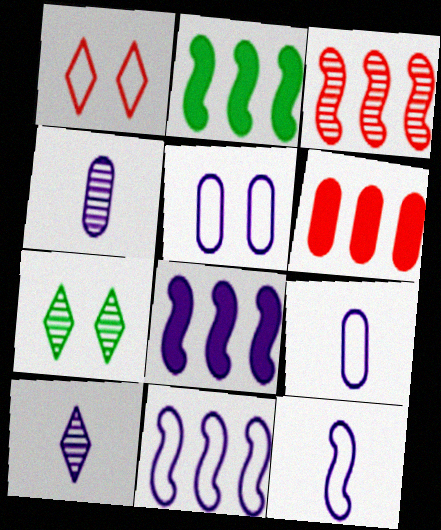[[1, 2, 4], 
[2, 3, 11], 
[3, 4, 7], 
[5, 8, 10], 
[6, 7, 12]]